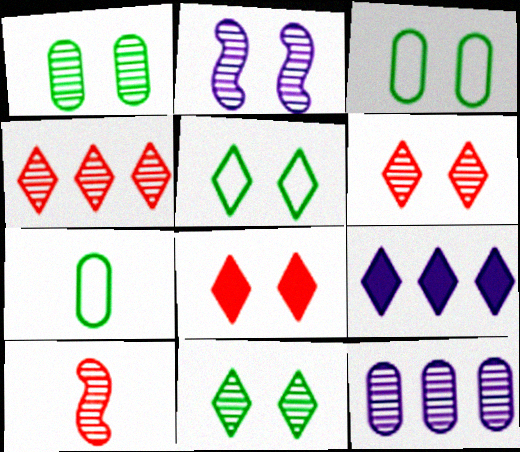[[1, 2, 6], 
[2, 3, 8], 
[3, 9, 10], 
[10, 11, 12]]